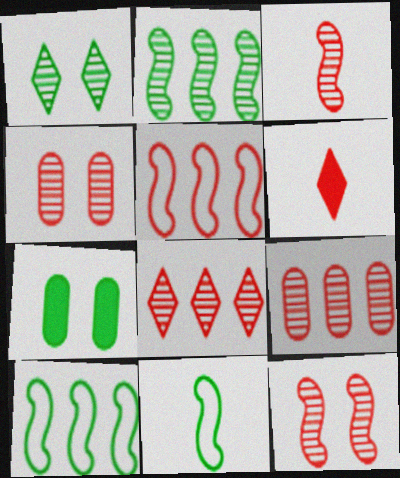[[3, 4, 8], 
[4, 5, 6]]